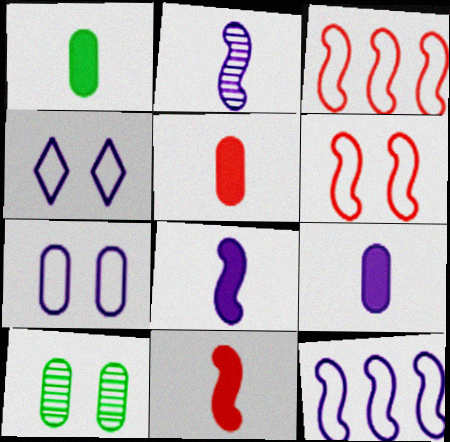[[1, 5, 9]]